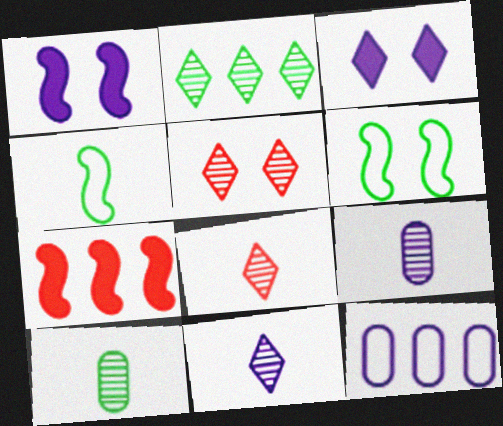[[1, 11, 12], 
[2, 5, 11], 
[2, 7, 12]]